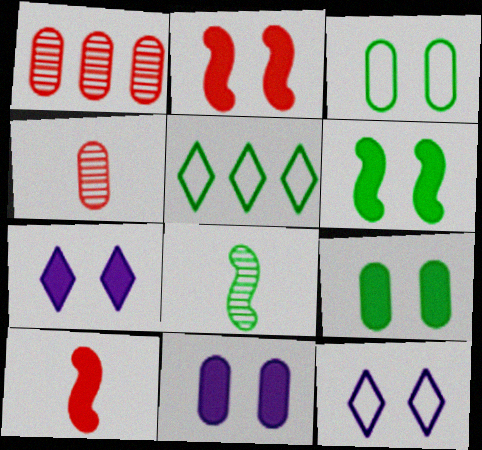[[2, 7, 9], 
[5, 8, 9]]